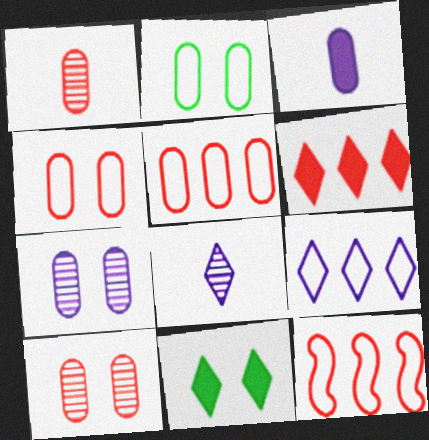[]